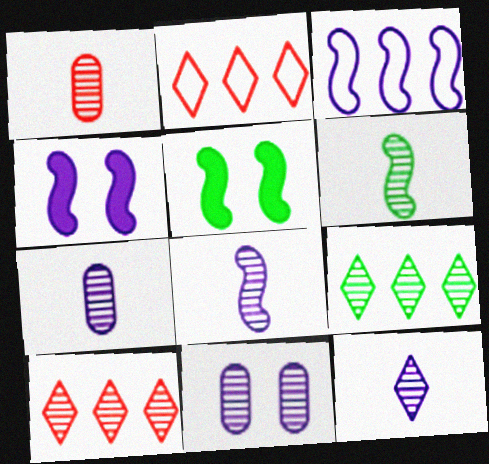[[1, 6, 12], 
[2, 5, 7], 
[3, 4, 8], 
[6, 10, 11], 
[7, 8, 12]]